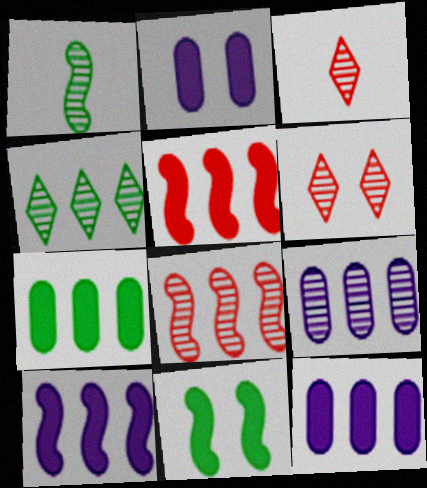[[1, 6, 9], 
[4, 8, 9]]